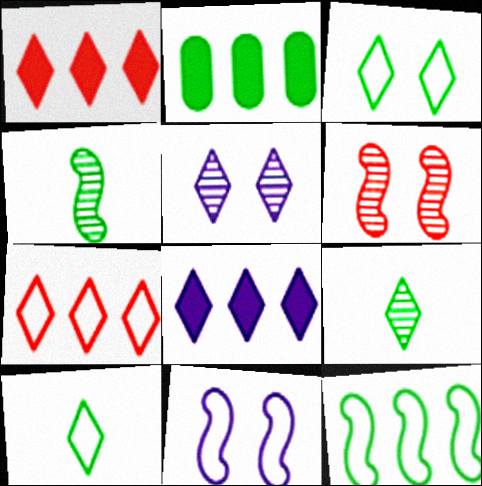[[1, 5, 10], 
[2, 3, 4]]